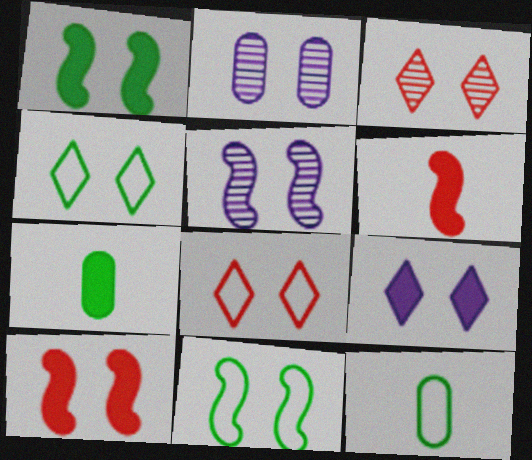[[1, 2, 8], 
[2, 4, 10], 
[3, 4, 9], 
[5, 10, 11]]